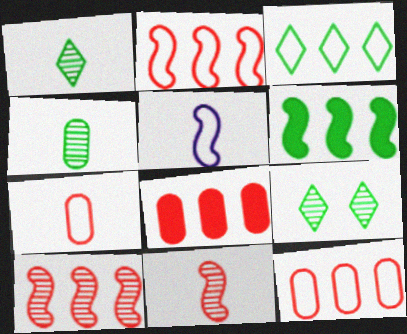[[5, 8, 9]]